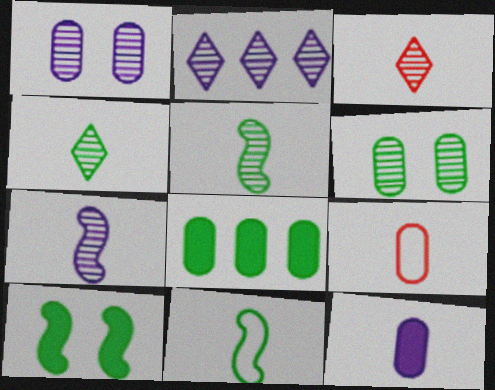[[1, 2, 7], 
[1, 8, 9], 
[2, 9, 10], 
[3, 11, 12]]